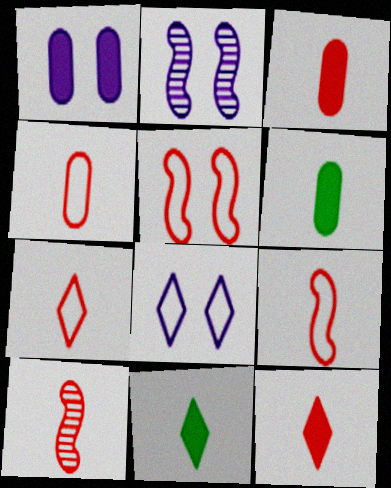[[1, 2, 8], 
[3, 7, 10], 
[4, 7, 9], 
[4, 10, 12]]